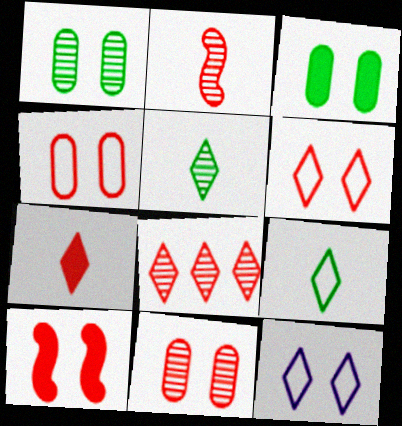[[1, 10, 12], 
[2, 8, 11], 
[6, 7, 8], 
[6, 10, 11]]